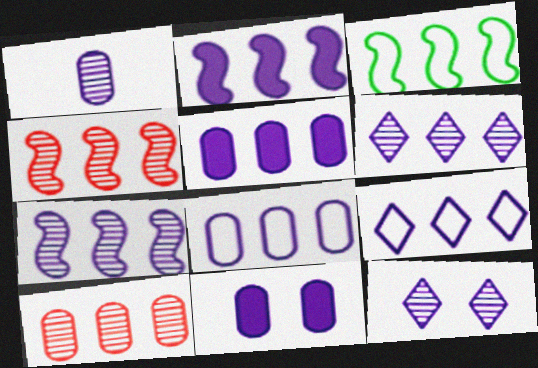[[1, 7, 12], 
[1, 8, 11], 
[2, 3, 4], 
[2, 6, 8], 
[5, 7, 9]]